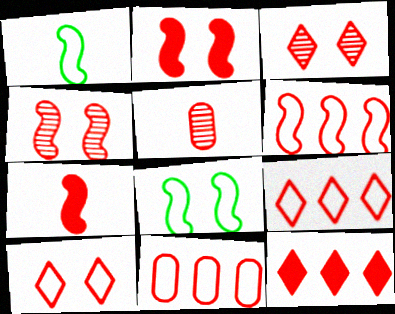[[2, 5, 9], 
[3, 7, 11], 
[4, 6, 7], 
[6, 9, 11]]